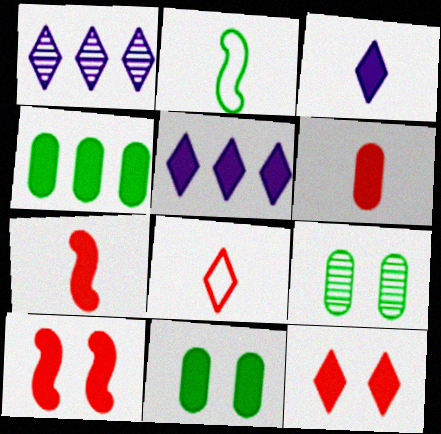[[3, 4, 10], 
[5, 7, 11]]